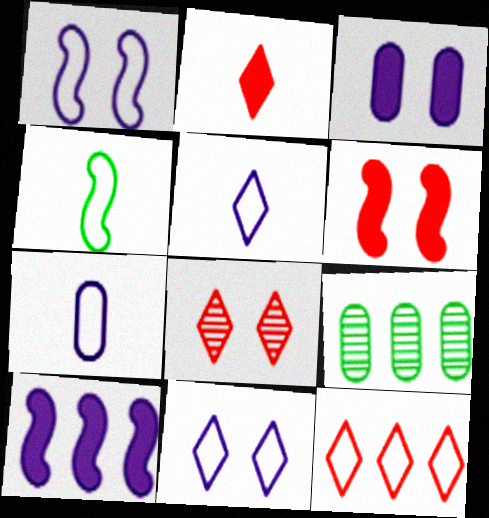[[1, 2, 9], 
[2, 8, 12], 
[5, 6, 9], 
[9, 10, 12]]